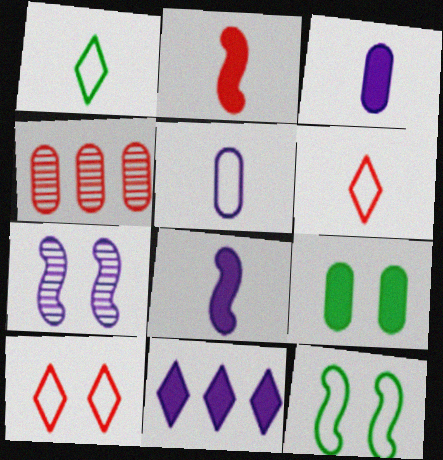[[2, 4, 10], 
[2, 9, 11], 
[4, 5, 9], 
[5, 7, 11], 
[7, 9, 10]]